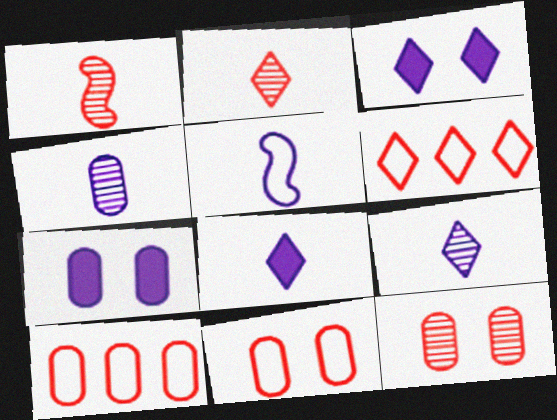[[4, 5, 8]]